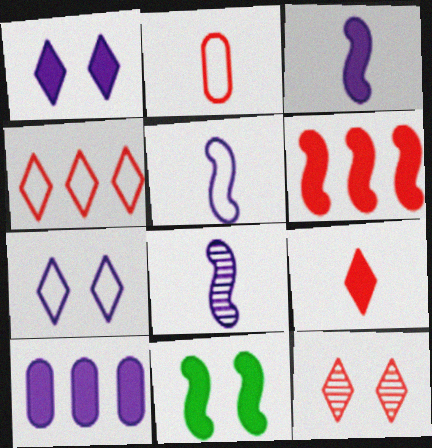[[1, 3, 10], 
[2, 6, 12], 
[3, 5, 8], 
[3, 6, 11], 
[4, 9, 12], 
[7, 8, 10], 
[9, 10, 11]]